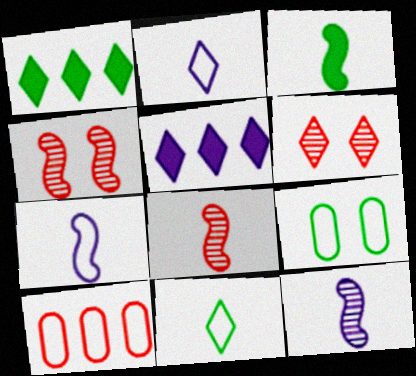[[1, 2, 6], 
[3, 7, 8], 
[5, 6, 11], 
[5, 8, 9]]